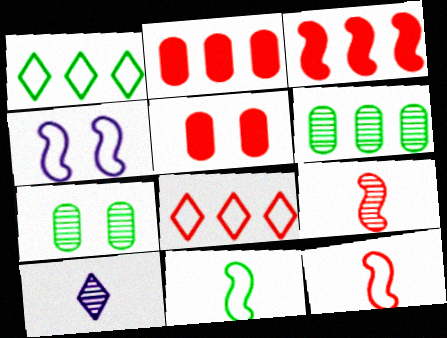[[5, 8, 9]]